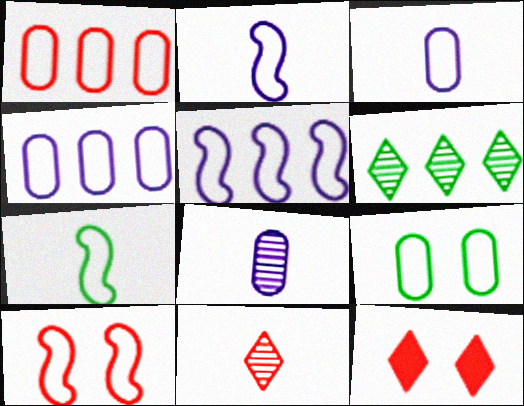[[1, 3, 9], 
[5, 7, 10]]